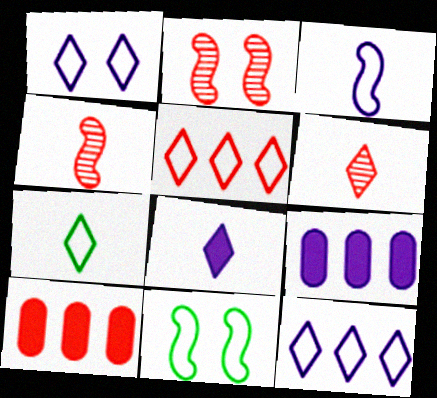[[1, 5, 7], 
[2, 7, 9], 
[6, 7, 8], 
[6, 9, 11]]